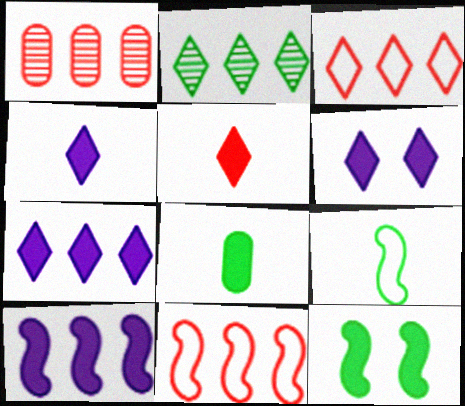[[1, 6, 9], 
[2, 3, 7], 
[4, 6, 7]]